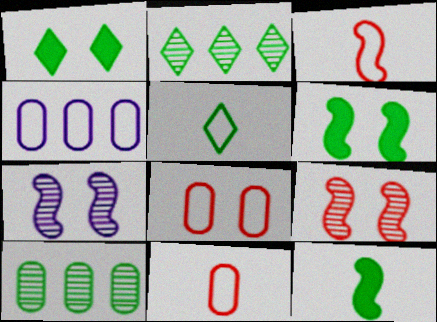[[1, 2, 5], 
[1, 7, 8], 
[5, 6, 10]]